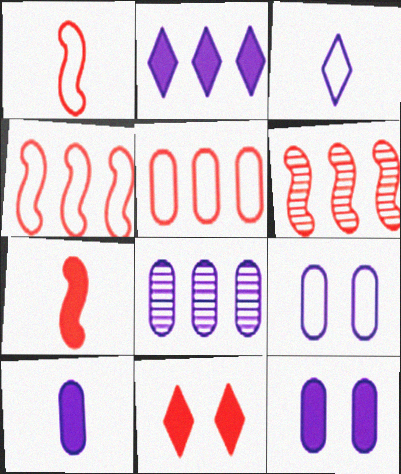[[8, 9, 10]]